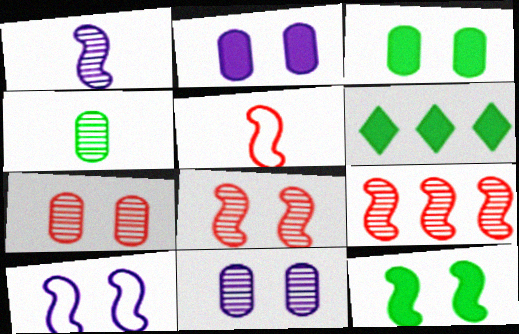[[5, 6, 11], 
[8, 10, 12]]